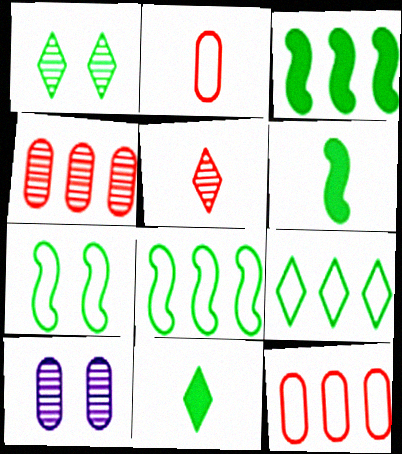[[1, 9, 11]]